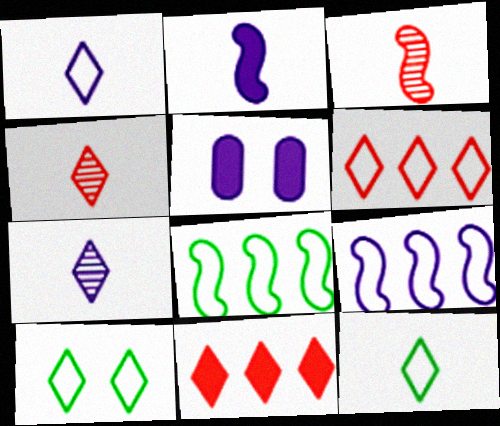[[1, 6, 10], 
[4, 5, 8], 
[5, 7, 9], 
[7, 10, 11]]